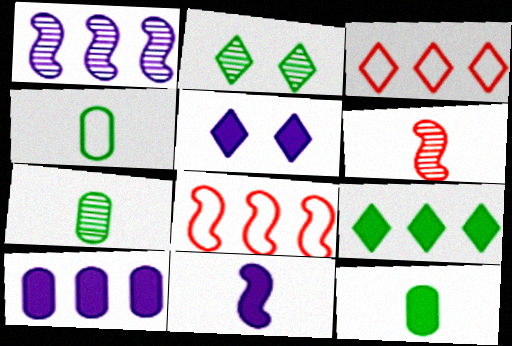[[4, 7, 12], 
[5, 7, 8], 
[5, 10, 11]]